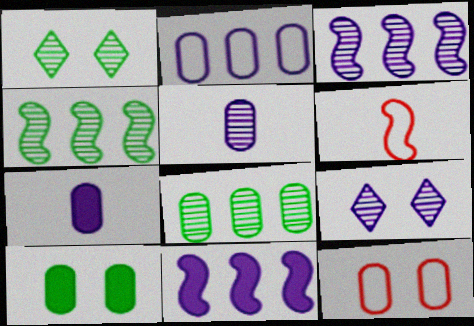[[3, 5, 9], 
[7, 8, 12]]